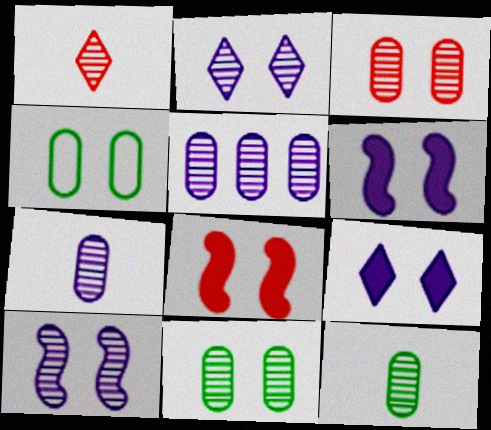[[2, 4, 8], 
[3, 5, 12]]